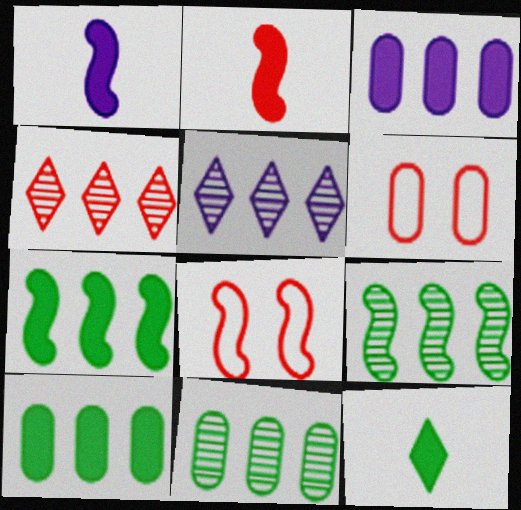[[1, 8, 9], 
[2, 4, 6]]